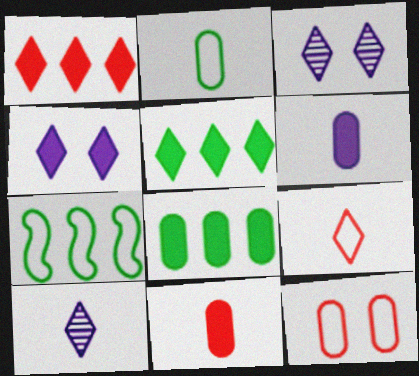[[3, 5, 9], 
[3, 7, 11]]